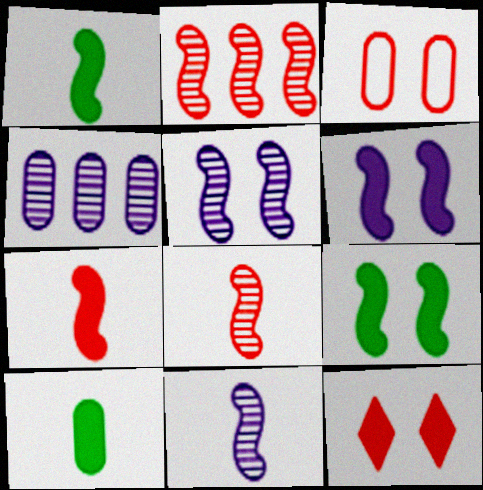[[3, 4, 10]]